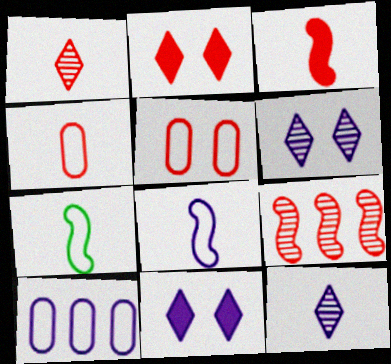[[1, 3, 4], 
[2, 4, 9]]